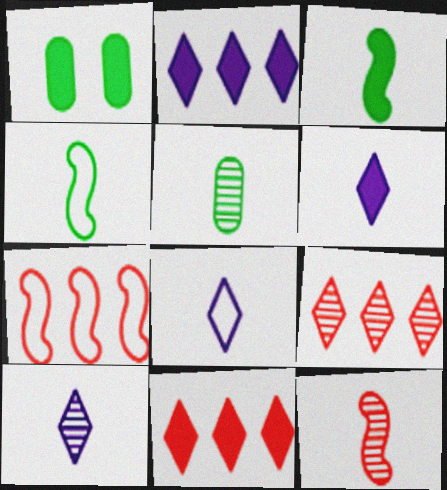[[1, 7, 10], 
[5, 10, 12], 
[6, 8, 10]]